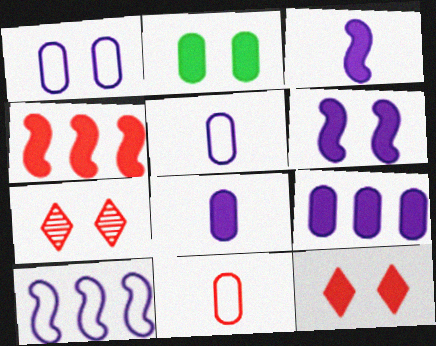[[2, 6, 12], 
[4, 7, 11]]